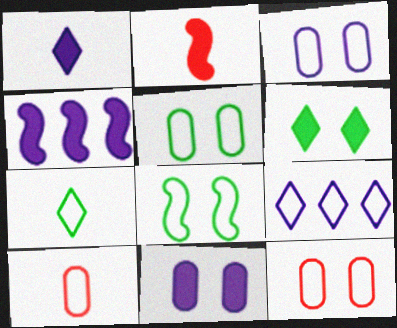[[1, 4, 11], 
[3, 5, 12], 
[8, 9, 10]]